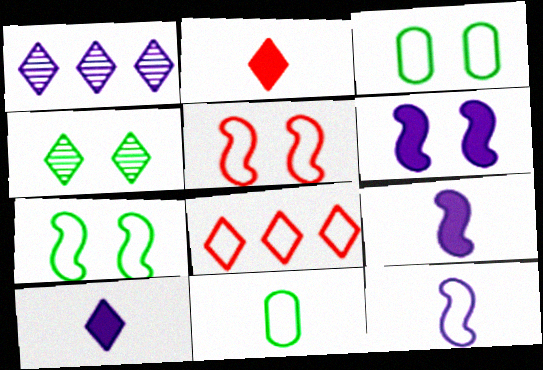[[3, 8, 12], 
[4, 8, 10]]